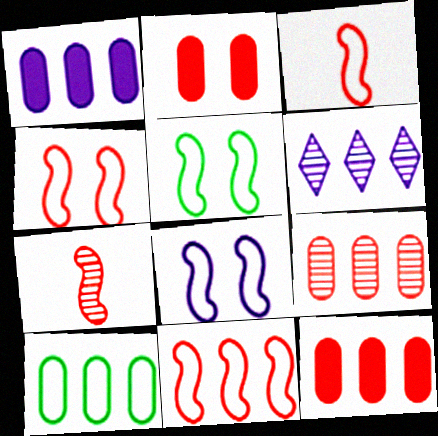[[1, 9, 10], 
[3, 4, 11], 
[4, 5, 8]]